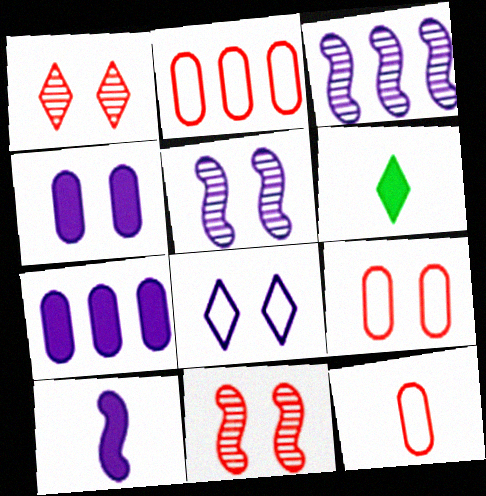[[2, 5, 6], 
[2, 9, 12], 
[3, 6, 9], 
[4, 5, 8]]